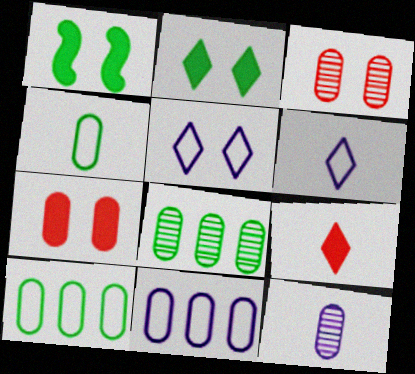[[1, 3, 5], 
[3, 8, 12], 
[7, 10, 12]]